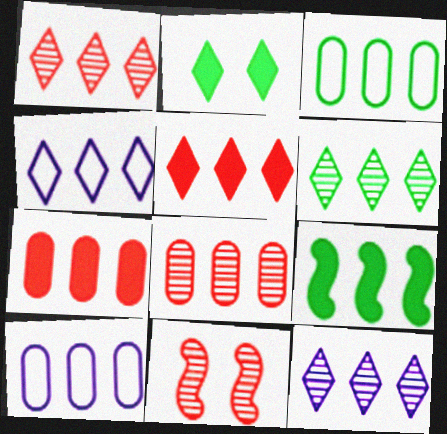[[1, 6, 12], 
[1, 9, 10], 
[3, 6, 9], 
[4, 5, 6], 
[4, 8, 9]]